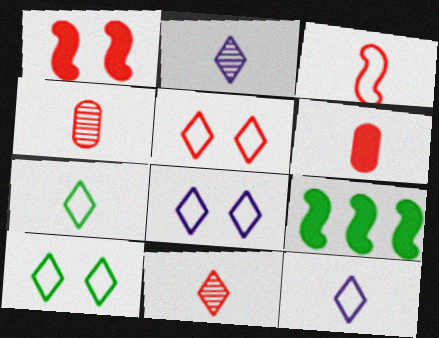[[3, 6, 11], 
[4, 8, 9], 
[5, 8, 10]]